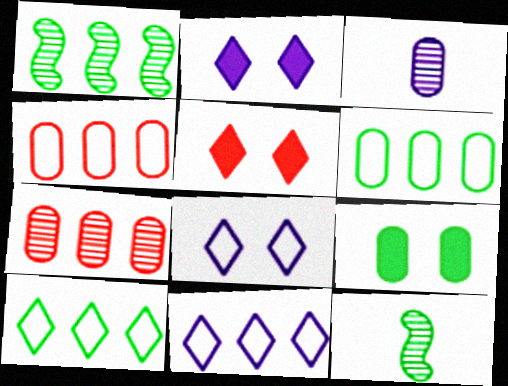[[2, 4, 12], 
[3, 4, 9], 
[9, 10, 12]]